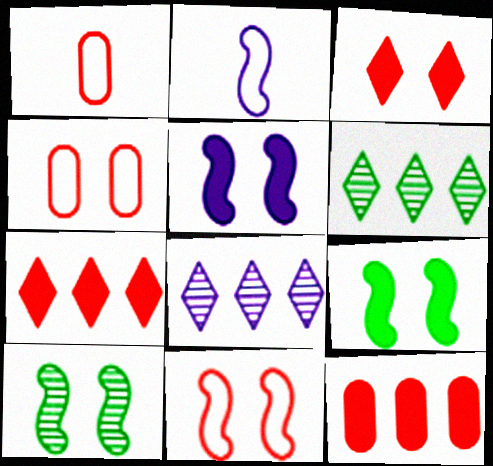[[1, 5, 6], 
[1, 8, 9], 
[5, 10, 11]]